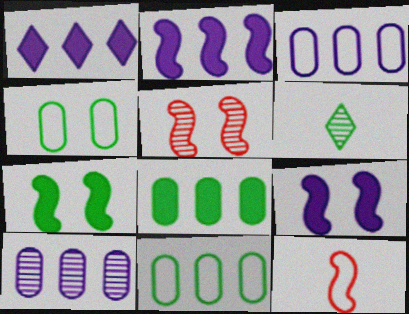[[5, 6, 10], 
[6, 7, 11]]